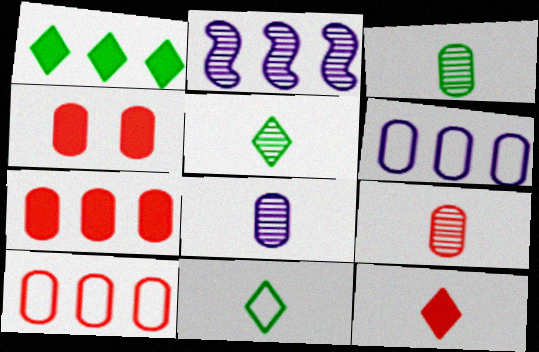[[1, 2, 10], 
[2, 4, 11], 
[3, 4, 6], 
[3, 8, 9], 
[4, 9, 10]]